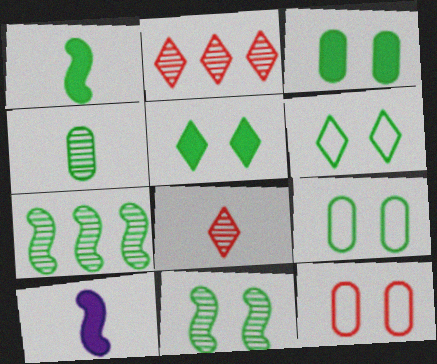[[2, 9, 10], 
[3, 6, 11], 
[5, 9, 11]]